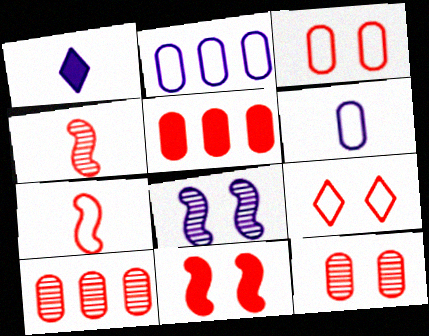[[1, 2, 8], 
[4, 5, 9], 
[9, 11, 12]]